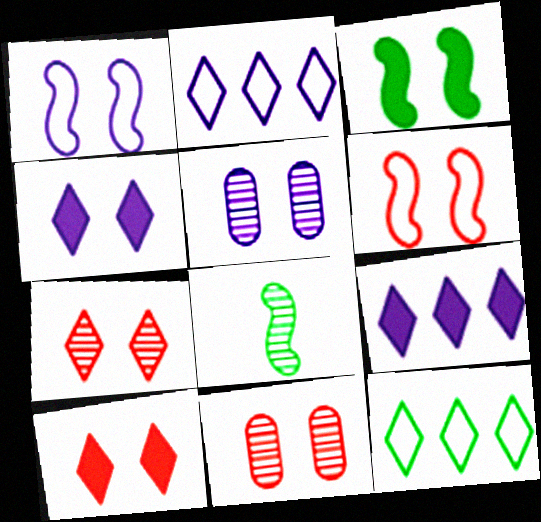[[1, 4, 5], 
[6, 10, 11]]